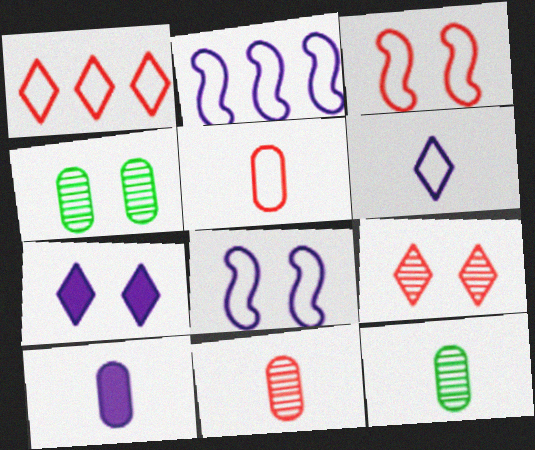[[1, 3, 5], 
[3, 4, 7], 
[5, 10, 12]]